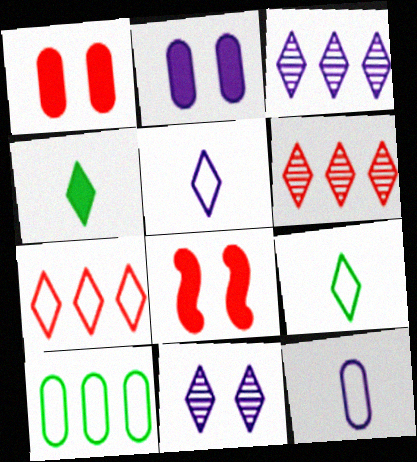[[4, 7, 11]]